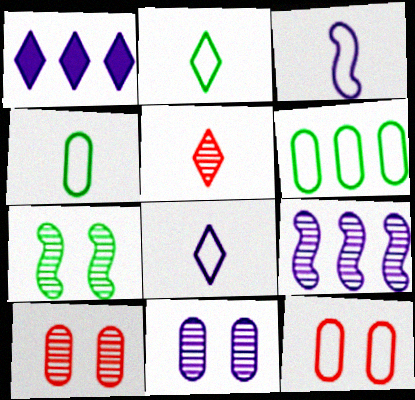[[1, 3, 11]]